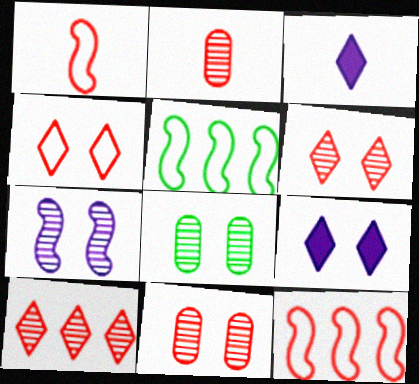[[2, 5, 9], 
[3, 5, 11], 
[3, 8, 12], 
[6, 7, 8]]